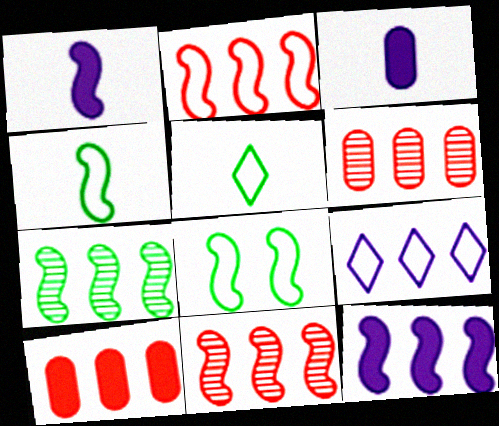[[1, 8, 11], 
[2, 7, 12], 
[7, 9, 10]]